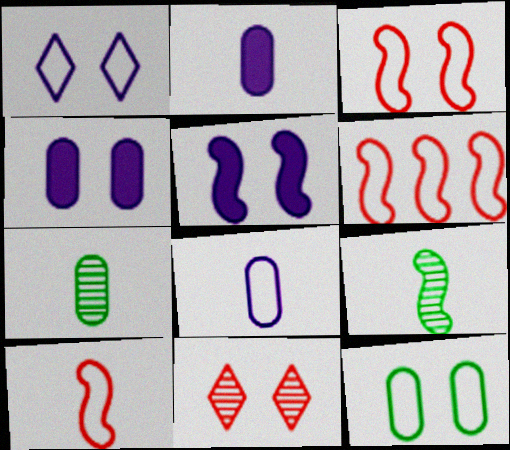[[1, 3, 12], 
[3, 6, 10], 
[5, 6, 9], 
[5, 11, 12]]